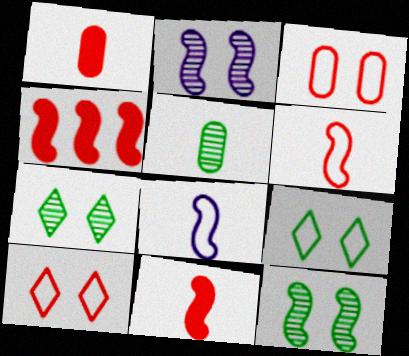[[4, 8, 12]]